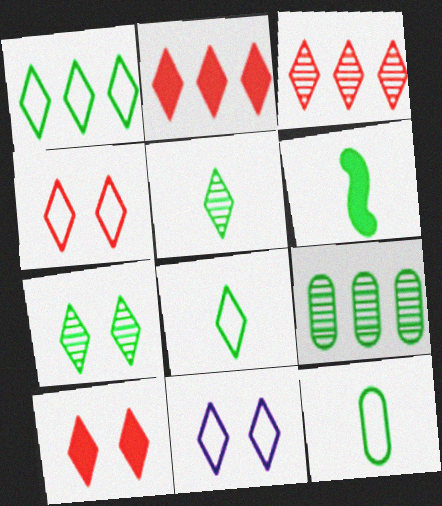[[2, 5, 11], 
[5, 6, 12], 
[7, 10, 11]]